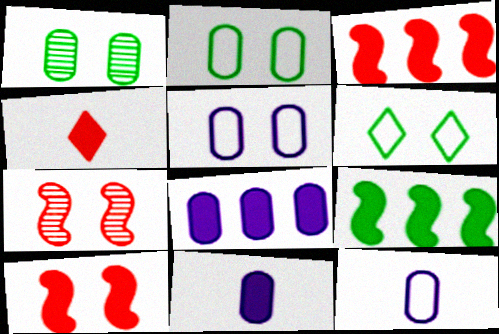[]